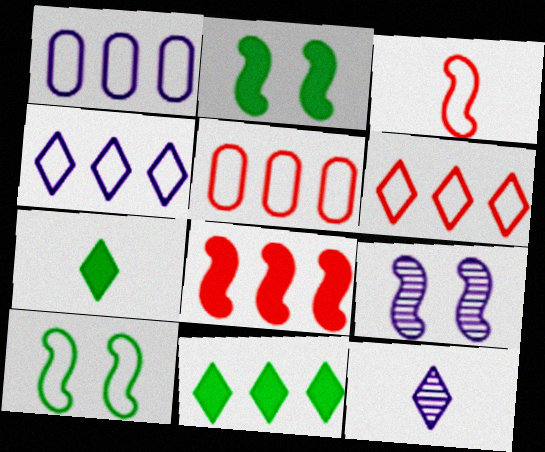[[2, 5, 12], 
[5, 7, 9]]